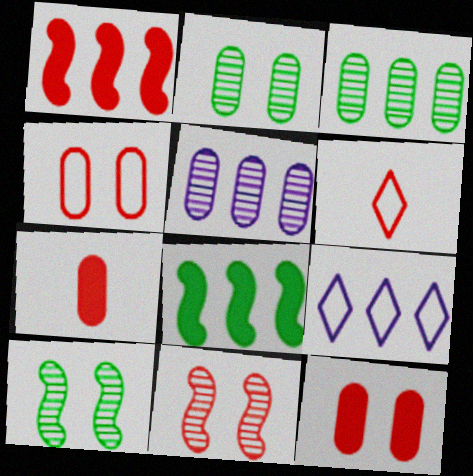[[1, 3, 9], 
[7, 9, 10]]